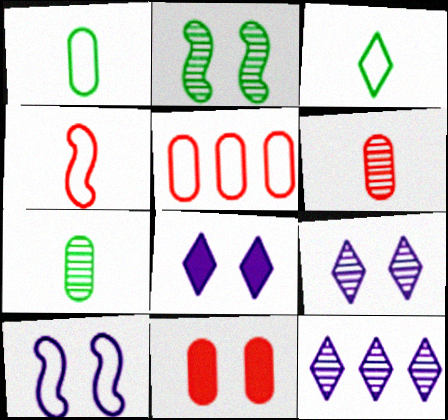[[2, 6, 12], 
[3, 5, 10], 
[5, 6, 11]]